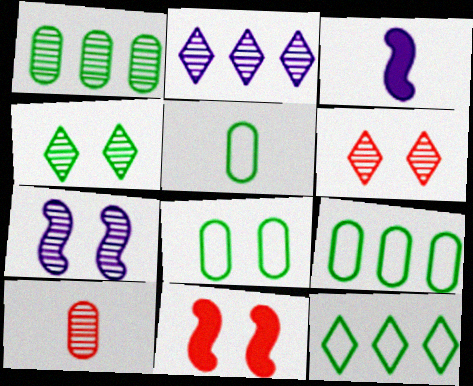[[2, 5, 11], 
[3, 6, 9], 
[5, 8, 9]]